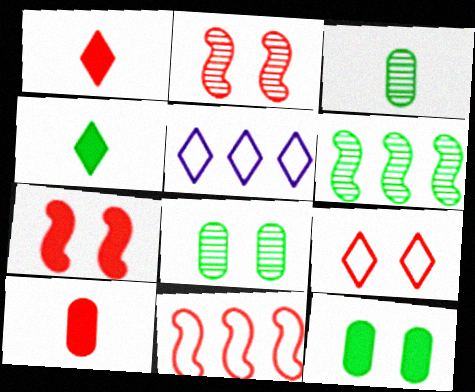[[3, 5, 7]]